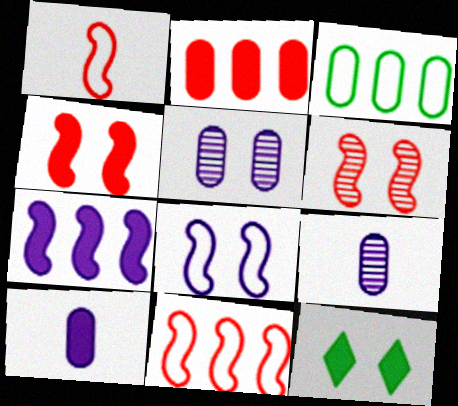[[9, 11, 12]]